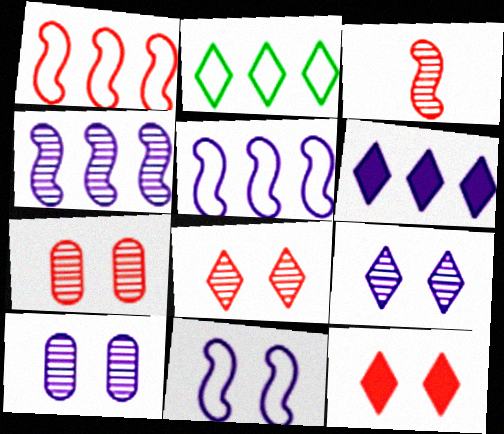[]